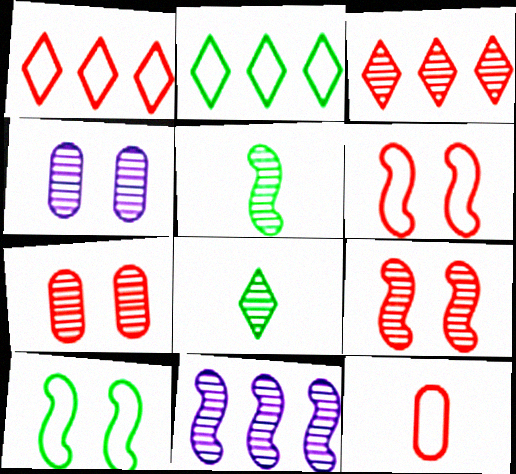[[1, 6, 12], 
[3, 4, 5], 
[5, 9, 11], 
[7, 8, 11]]